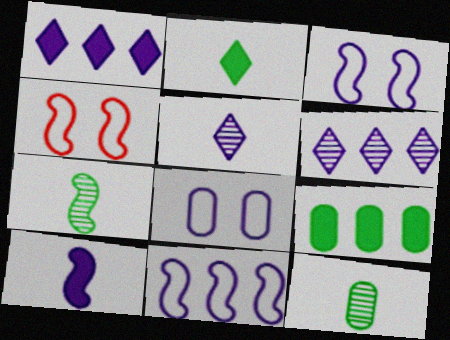[[1, 4, 12], 
[4, 5, 9], 
[6, 8, 10]]